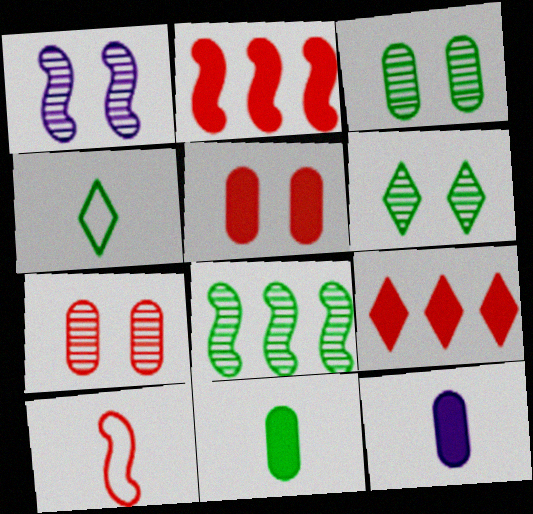[[1, 6, 7], 
[7, 9, 10]]